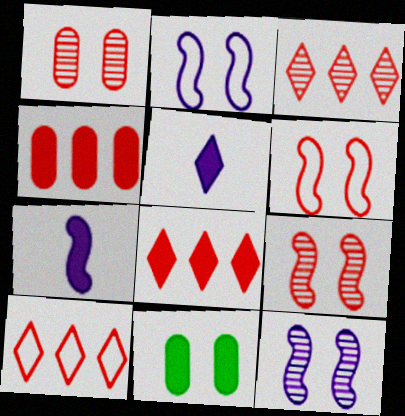[[3, 8, 10], 
[7, 8, 11]]